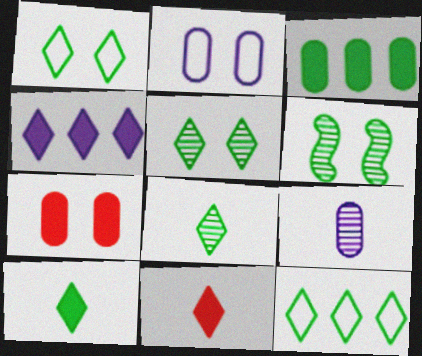[[5, 10, 12]]